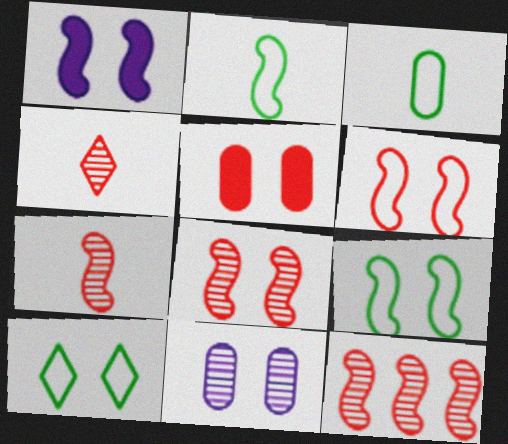[[1, 2, 12], 
[1, 8, 9], 
[7, 8, 12]]